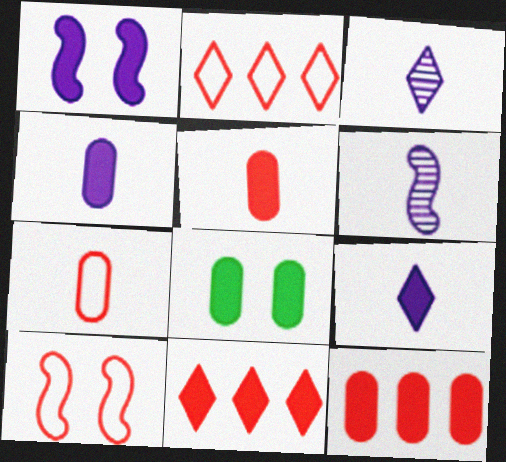[[2, 6, 8], 
[2, 7, 10], 
[4, 8, 12]]